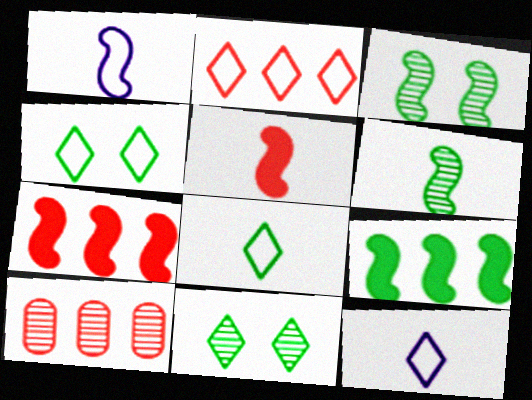[[1, 3, 7], 
[1, 5, 6], 
[2, 4, 12], 
[2, 7, 10]]